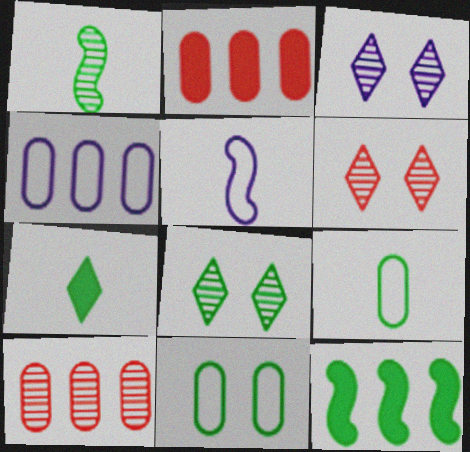[[1, 3, 10], 
[1, 7, 9], 
[2, 5, 8], 
[3, 6, 8], 
[8, 9, 12]]